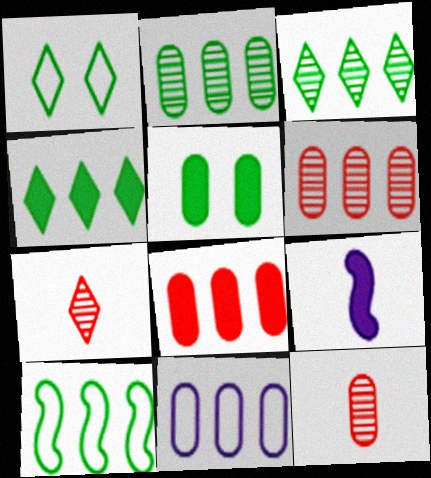[[1, 6, 9], 
[2, 4, 10], 
[2, 8, 11], 
[5, 11, 12]]